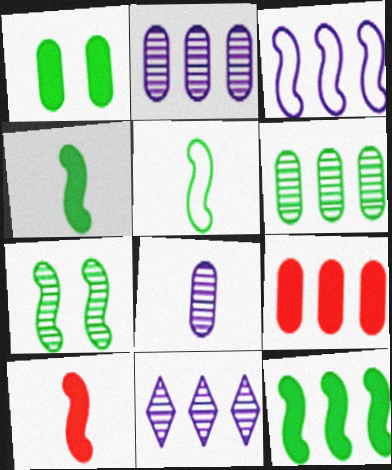[[3, 7, 10], 
[5, 7, 12]]